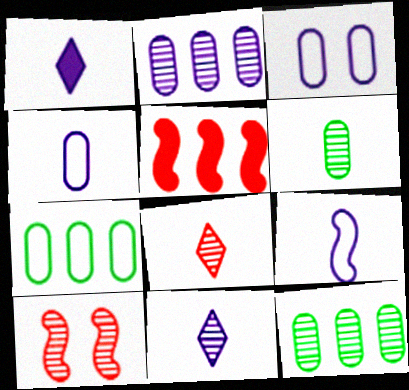[[1, 7, 10], 
[10, 11, 12]]